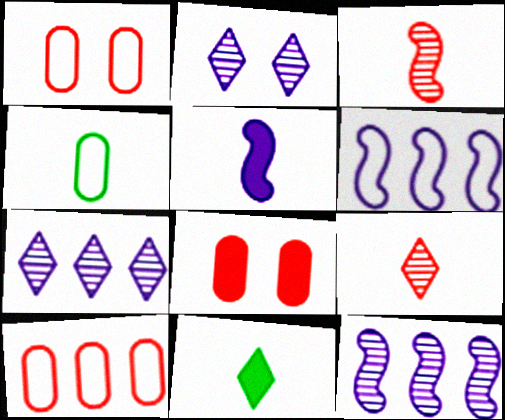[[1, 11, 12], 
[4, 5, 9]]